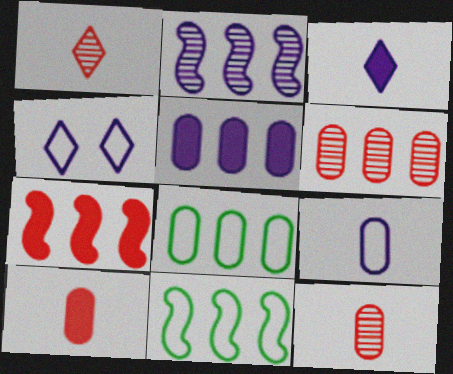[[2, 7, 11], 
[5, 6, 8]]